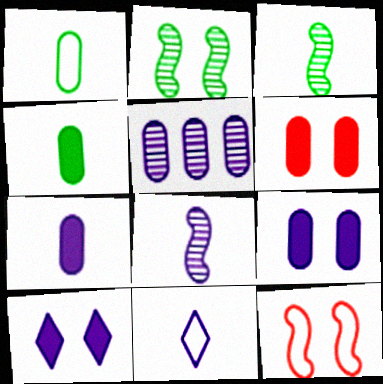[[1, 5, 6], 
[7, 8, 11]]